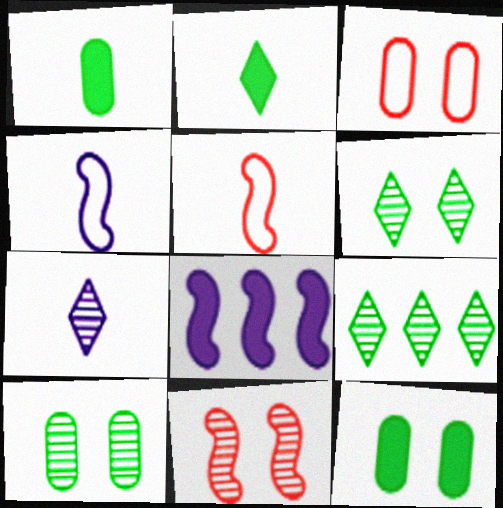[[1, 5, 7]]